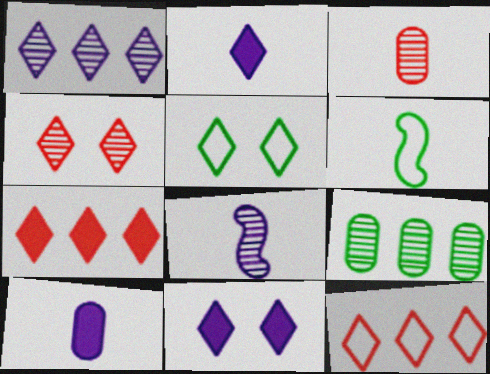[[2, 3, 6], 
[4, 5, 11], 
[4, 8, 9]]